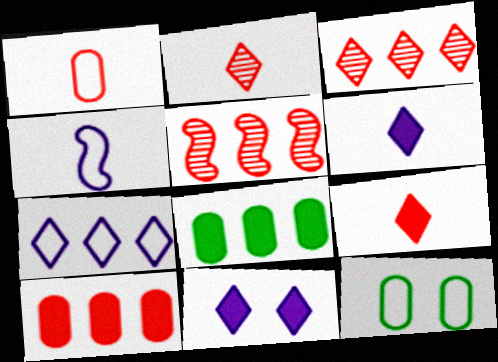[[5, 6, 12], 
[5, 7, 8]]